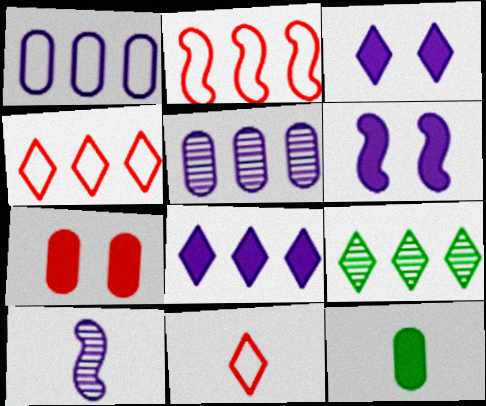[[1, 3, 10], 
[3, 9, 11], 
[4, 8, 9], 
[10, 11, 12]]